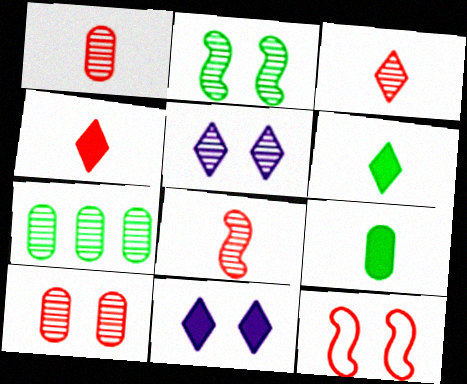[[1, 3, 8], 
[2, 5, 10], 
[5, 7, 8]]